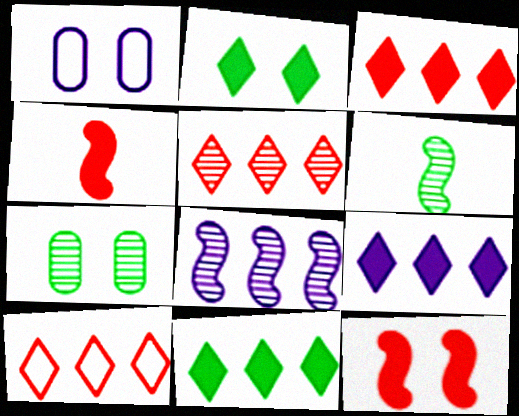[[1, 3, 6], 
[3, 5, 10], 
[3, 9, 11]]